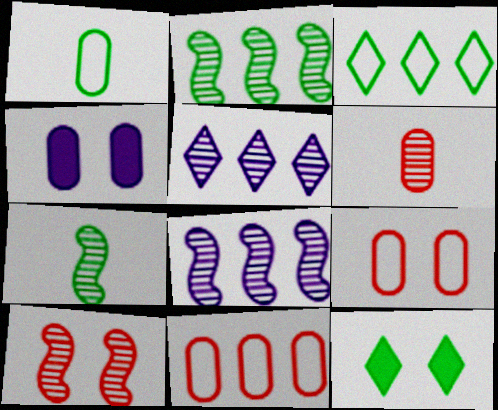[[1, 2, 12], 
[7, 8, 10]]